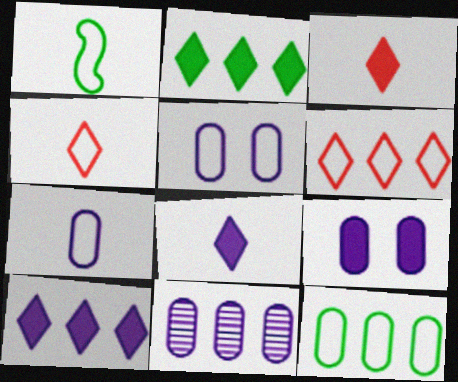[[1, 4, 7], 
[1, 5, 6], 
[7, 9, 11]]